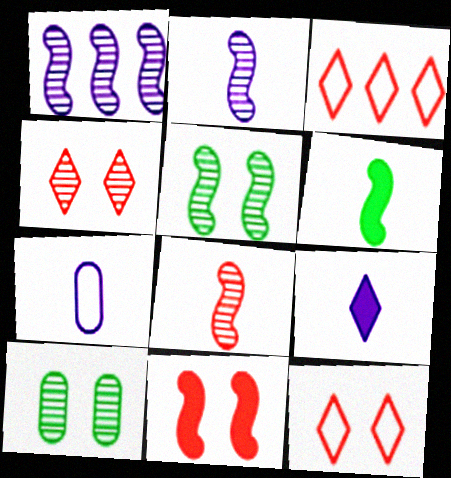[[1, 5, 8], 
[2, 7, 9]]